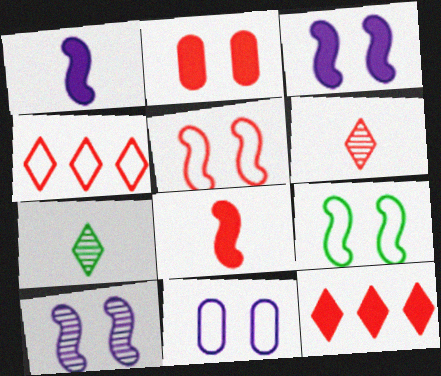[[2, 8, 12]]